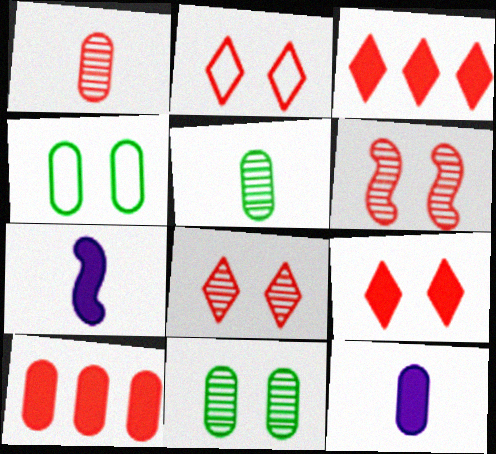[[2, 8, 9]]